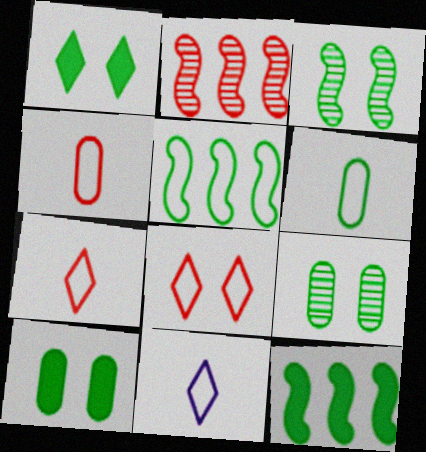[[2, 10, 11]]